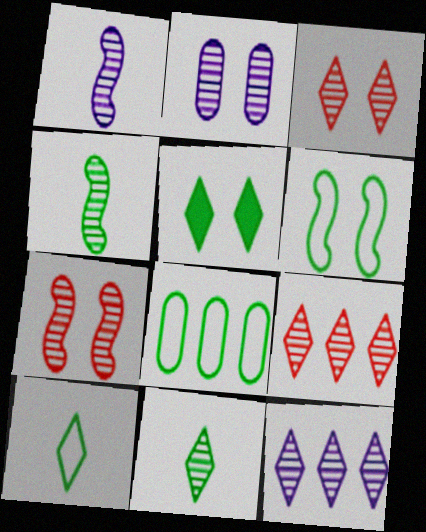[[1, 2, 12], 
[2, 4, 9], 
[3, 11, 12], 
[4, 5, 8], 
[6, 8, 10]]